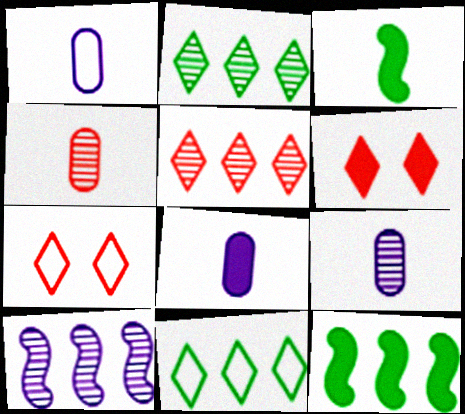[[1, 8, 9], 
[6, 8, 12], 
[7, 9, 12]]